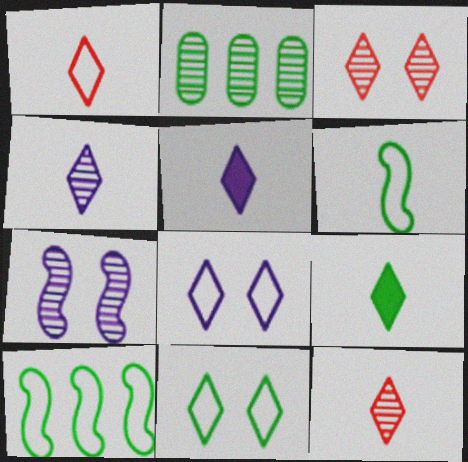[[1, 4, 9], 
[2, 7, 12]]